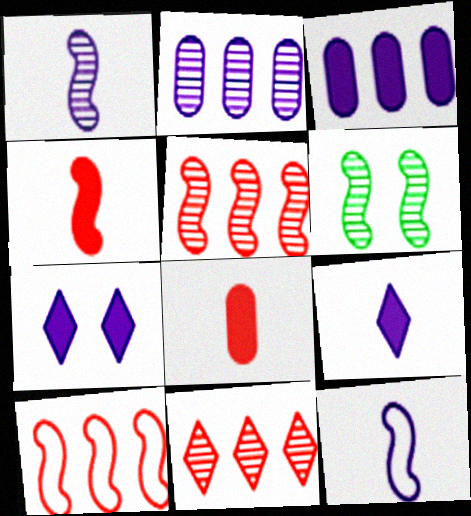[[1, 5, 6], 
[2, 7, 12]]